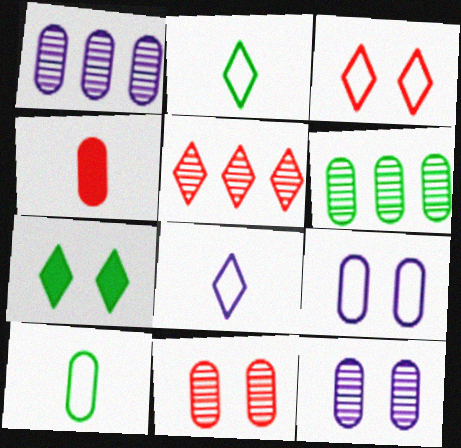[[4, 6, 9], 
[5, 7, 8]]